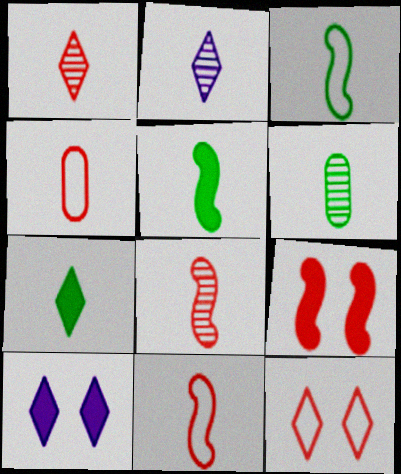[[2, 4, 5], 
[2, 6, 8], 
[3, 6, 7]]